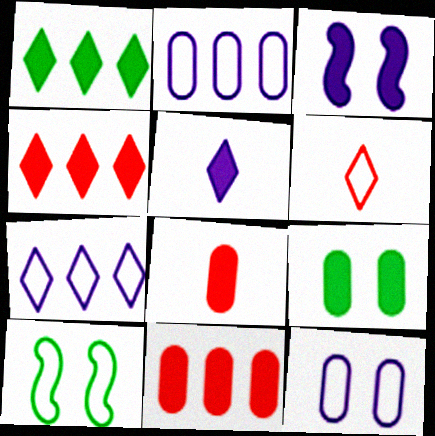[[1, 3, 8], 
[2, 6, 10]]